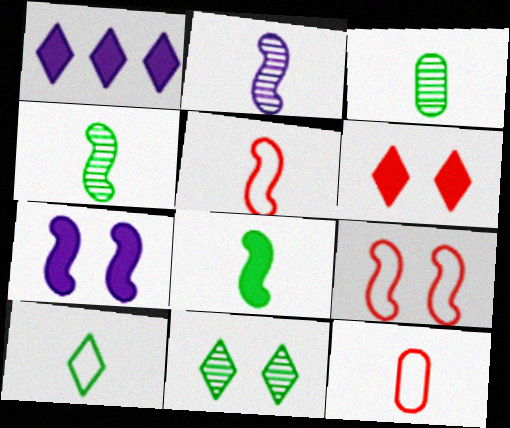[[1, 3, 9], 
[2, 5, 8], 
[3, 8, 10]]